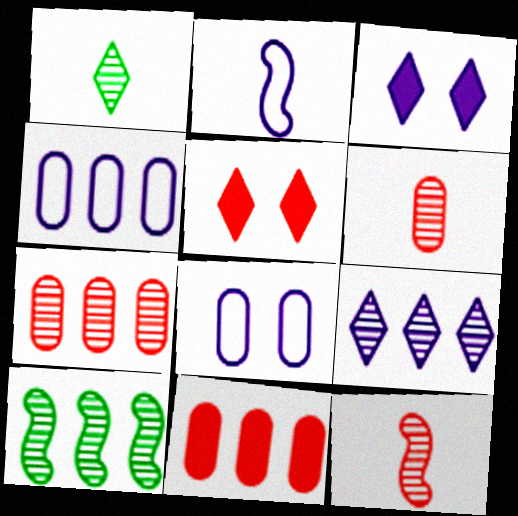[[7, 9, 10]]